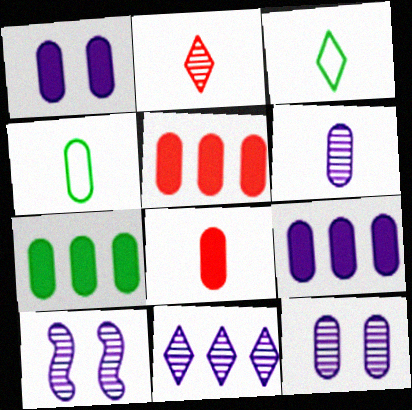[[1, 7, 8], 
[3, 5, 10], 
[4, 5, 12], 
[4, 6, 8], 
[5, 7, 9], 
[6, 10, 11]]